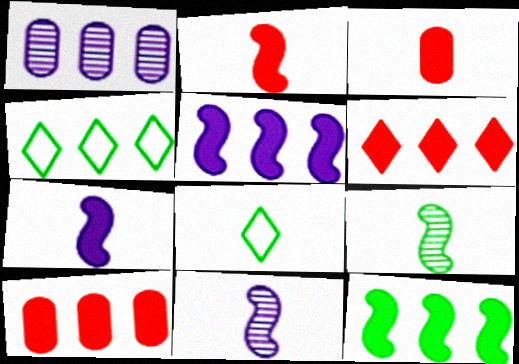[[3, 8, 11]]